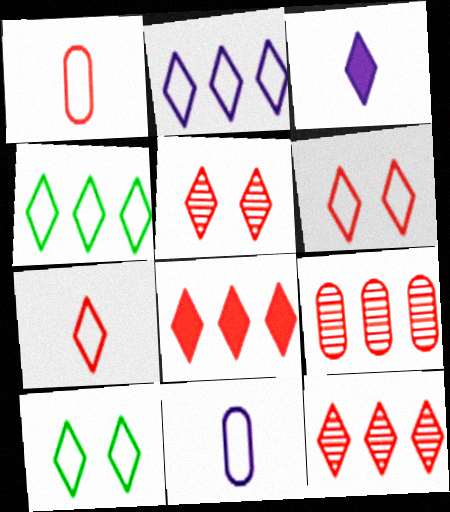[[2, 7, 10], 
[3, 4, 5], 
[3, 10, 12], 
[5, 7, 8]]